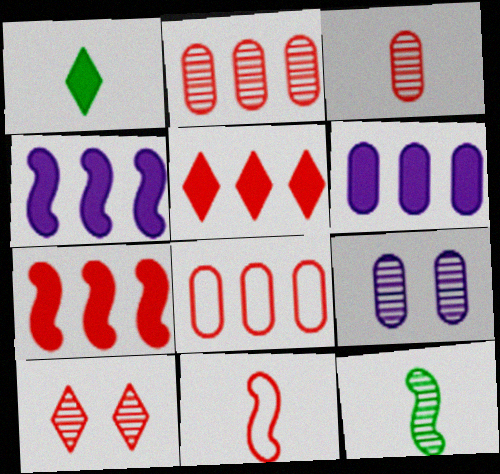[]